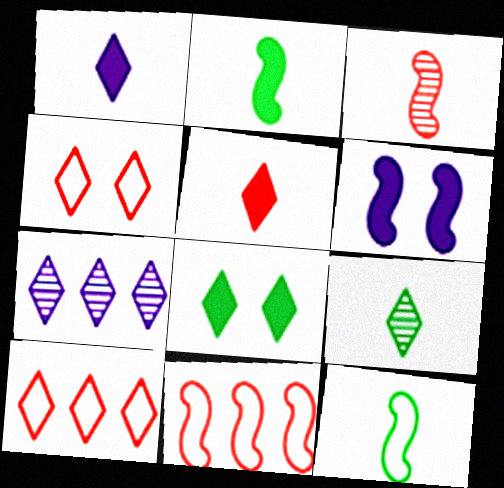[]